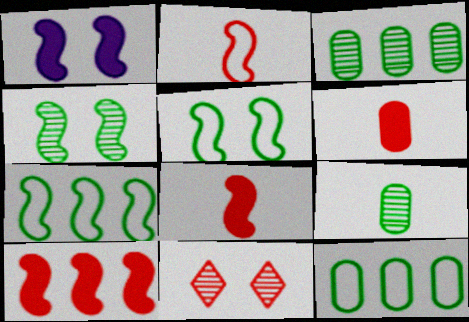[]